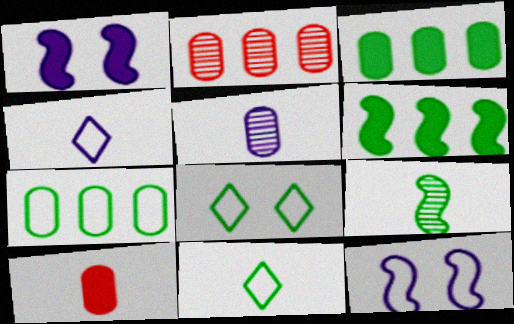[[1, 2, 11], 
[3, 8, 9], 
[4, 9, 10]]